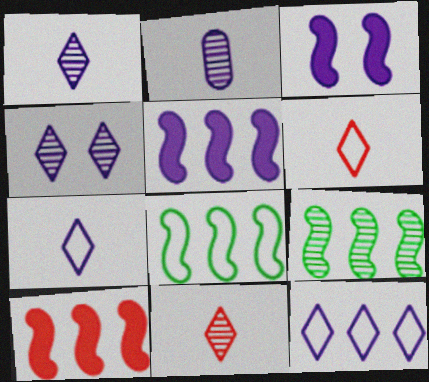[[2, 3, 12]]